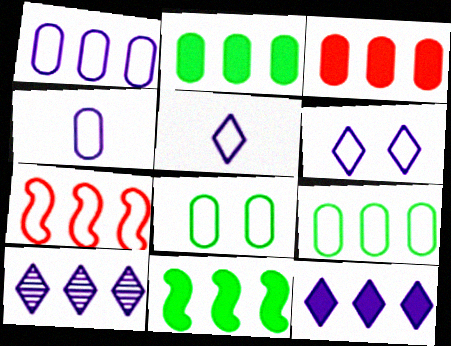[[2, 7, 10], 
[3, 11, 12], 
[5, 7, 8]]